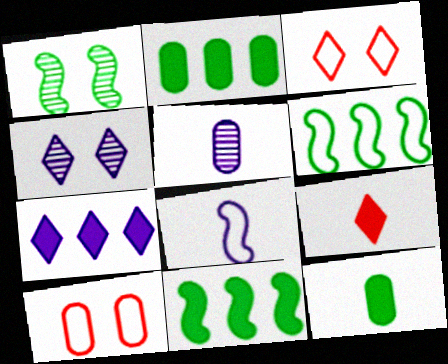[[2, 5, 10], 
[3, 5, 11]]